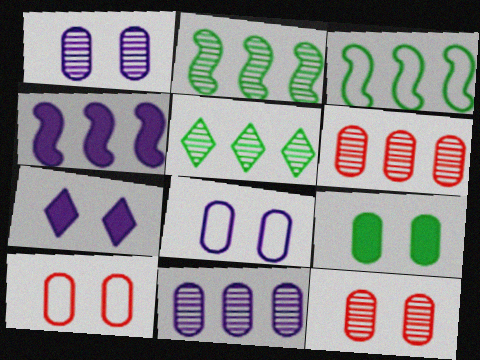[[1, 9, 10], 
[8, 9, 12]]